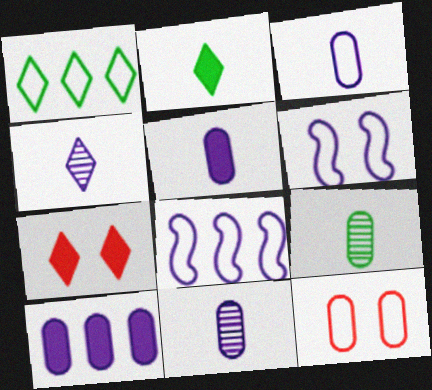[[1, 4, 7], 
[3, 5, 11], 
[4, 6, 10], 
[7, 8, 9], 
[9, 10, 12]]